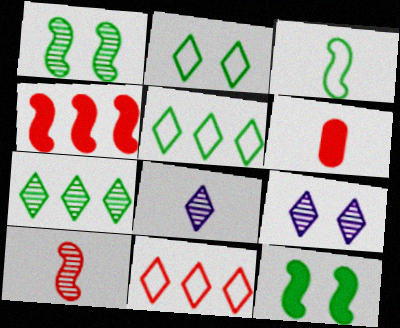[[3, 6, 8]]